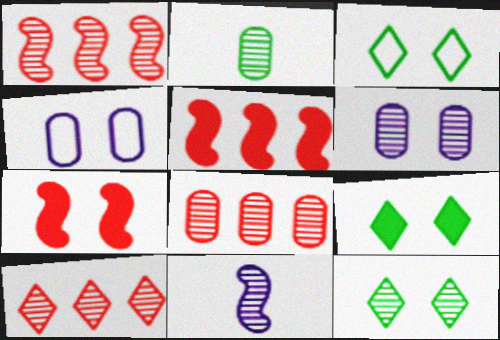[[1, 8, 10], 
[2, 6, 8], 
[3, 6, 7], 
[3, 9, 12], 
[4, 7, 12], 
[8, 11, 12]]